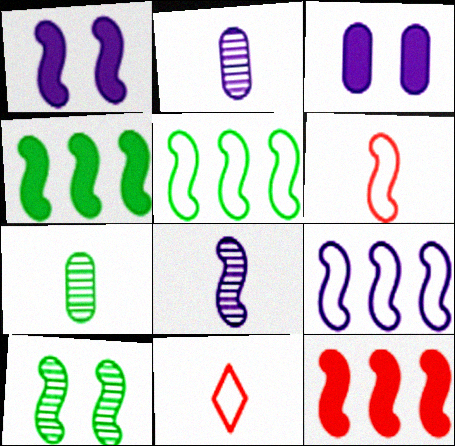[[1, 8, 9]]